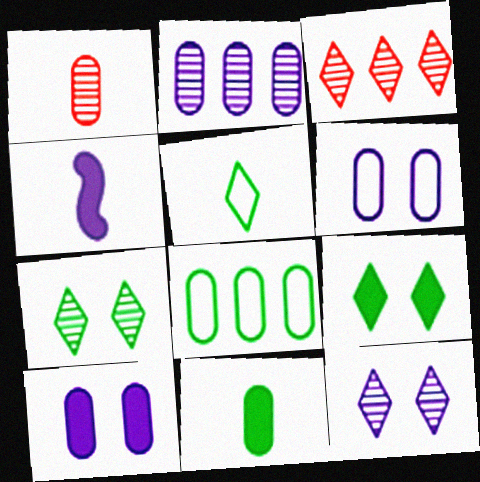[[1, 4, 5], 
[1, 8, 10]]